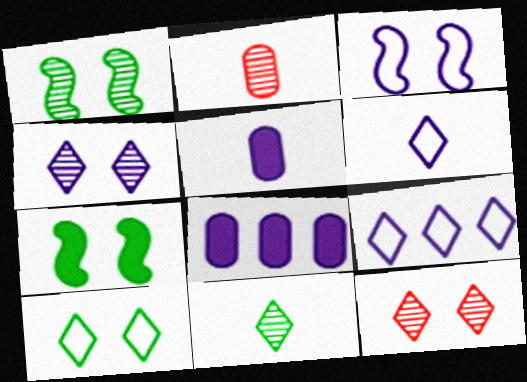[[2, 7, 9]]